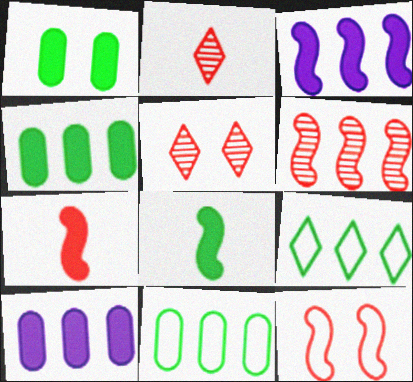[[6, 7, 12], 
[6, 9, 10]]